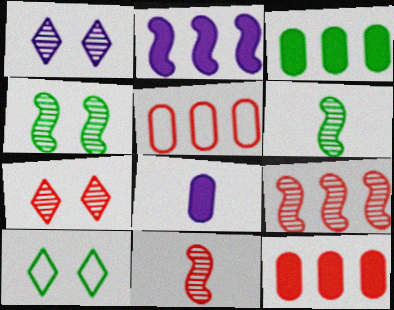[[3, 6, 10], 
[8, 9, 10]]